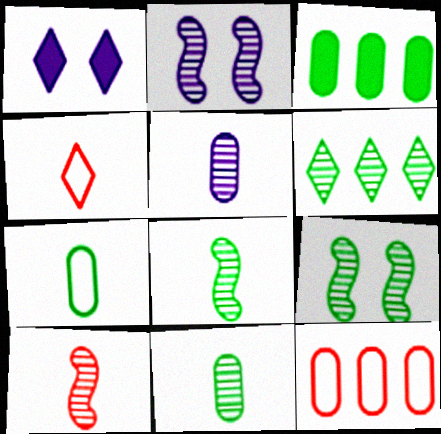[[1, 4, 6], 
[1, 8, 12], 
[2, 3, 4], 
[6, 9, 11]]